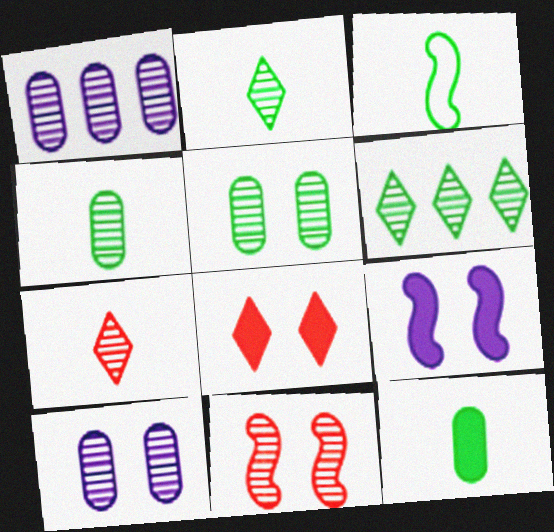[[1, 2, 11], 
[1, 3, 8], 
[2, 3, 12]]